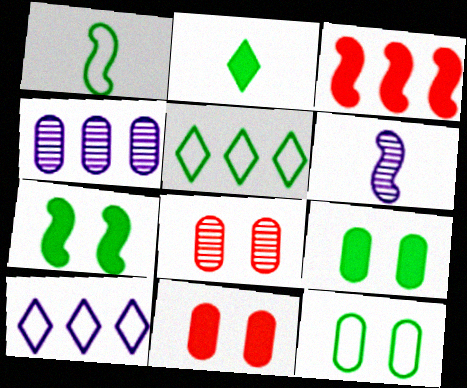[[1, 5, 12], 
[3, 4, 5], 
[5, 6, 11]]